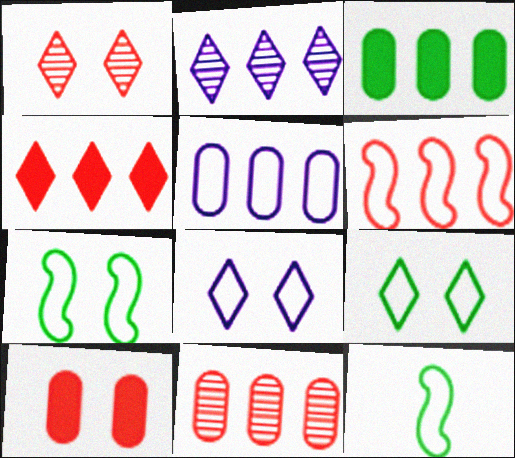[[2, 3, 6], 
[2, 10, 12], 
[3, 5, 11], 
[4, 6, 11]]